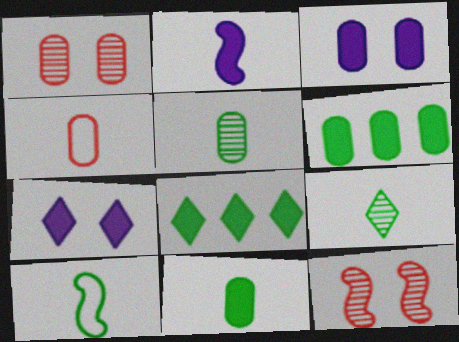[[2, 4, 9], 
[9, 10, 11]]